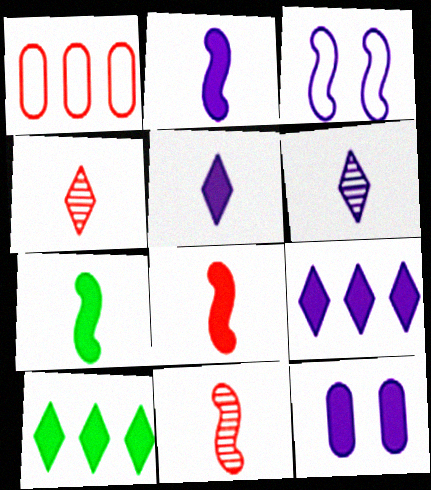[[2, 7, 8], 
[2, 9, 12], 
[8, 10, 12]]